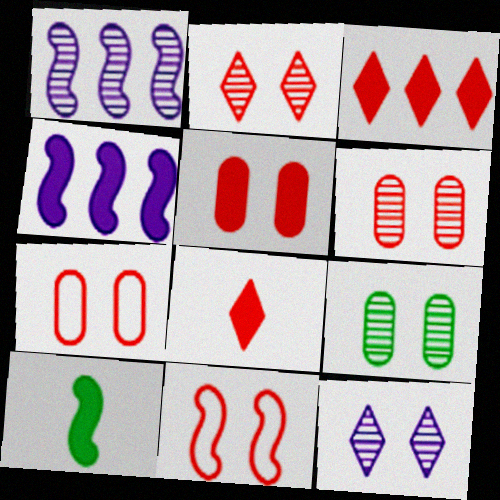[[1, 10, 11], 
[2, 5, 11], 
[5, 6, 7]]